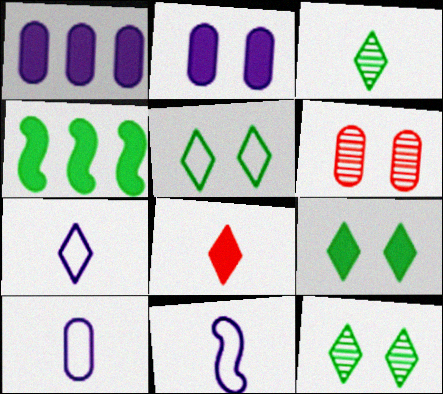[[2, 4, 8], 
[3, 7, 8], 
[4, 6, 7], 
[5, 9, 12], 
[7, 10, 11]]